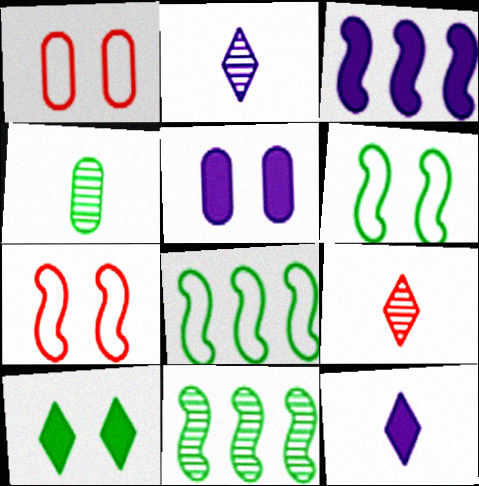[[1, 11, 12], 
[3, 5, 12], 
[4, 8, 10], 
[5, 8, 9]]